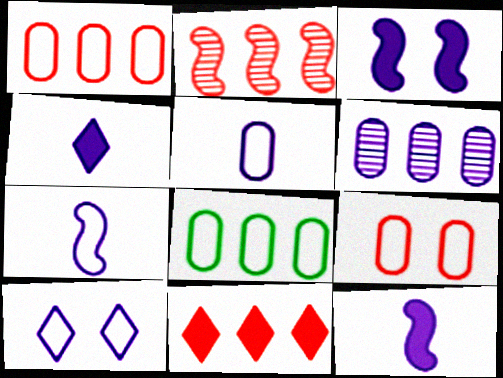[[1, 2, 11], 
[5, 8, 9], 
[6, 10, 12]]